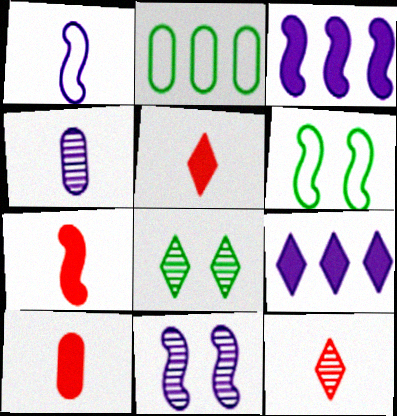[[1, 3, 11], 
[2, 5, 11], 
[5, 7, 10]]